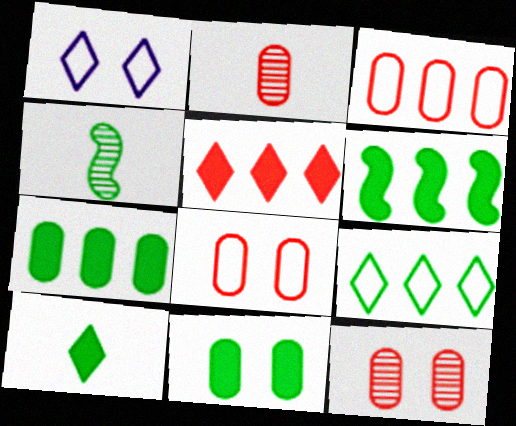[[1, 2, 6], 
[4, 9, 11], 
[6, 10, 11]]